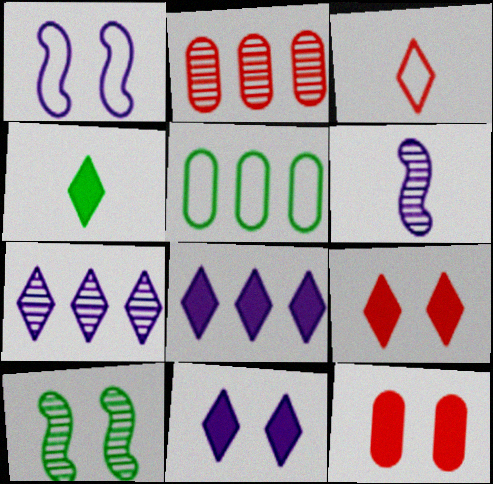[[1, 2, 4], 
[1, 3, 5], 
[4, 5, 10], 
[4, 8, 9], 
[5, 6, 9]]